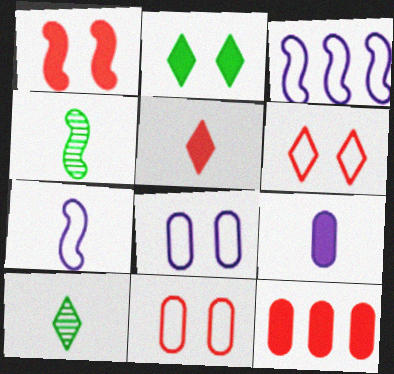[[1, 3, 4], 
[1, 5, 12]]